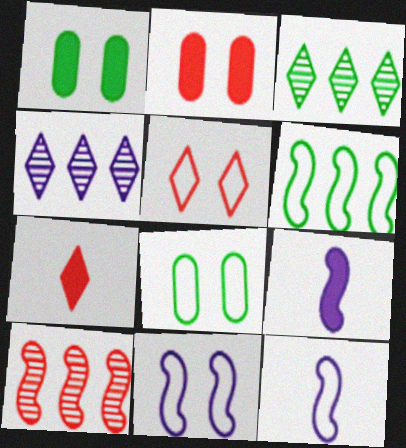[[2, 3, 12], 
[5, 8, 11]]